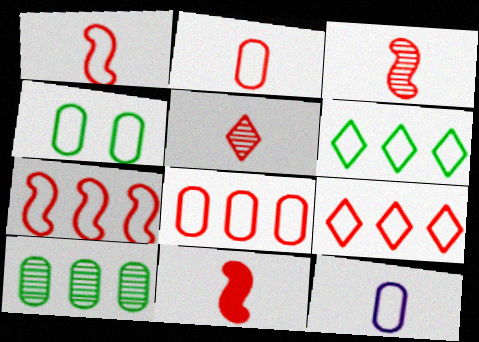[[1, 3, 11], 
[2, 5, 11], 
[4, 8, 12], 
[7, 8, 9]]